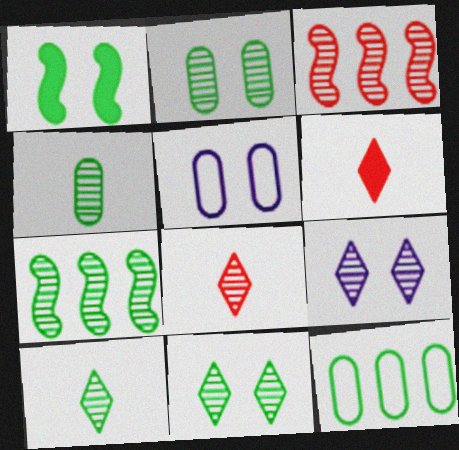[[1, 10, 12], 
[2, 7, 10], 
[3, 4, 9], 
[4, 7, 11], 
[5, 6, 7]]